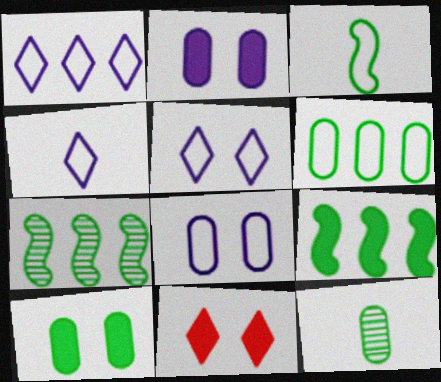[[1, 4, 5], 
[6, 10, 12]]